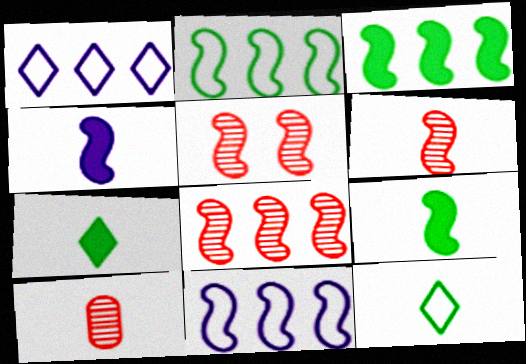[[2, 4, 5], 
[3, 8, 11], 
[4, 10, 12], 
[5, 6, 8], 
[5, 9, 11]]